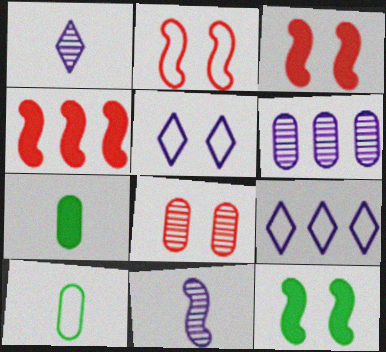[[2, 9, 10], 
[5, 8, 12]]